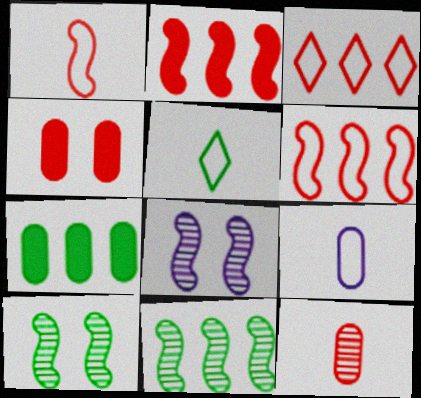[[1, 5, 9], 
[5, 7, 10]]